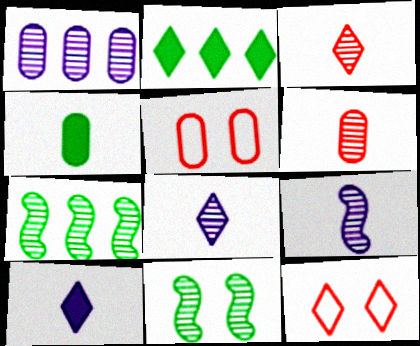[[1, 3, 11], 
[1, 4, 5], 
[2, 5, 9], 
[2, 8, 12], 
[5, 7, 10]]